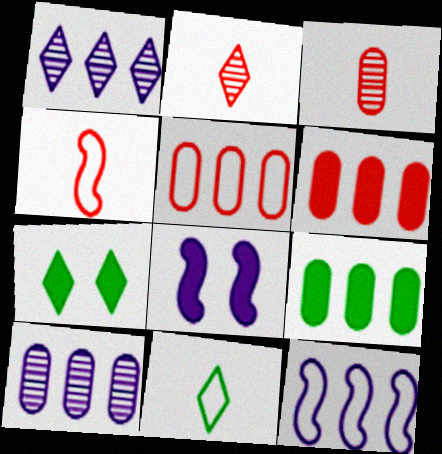[[3, 7, 12], 
[4, 7, 10], 
[5, 9, 10]]